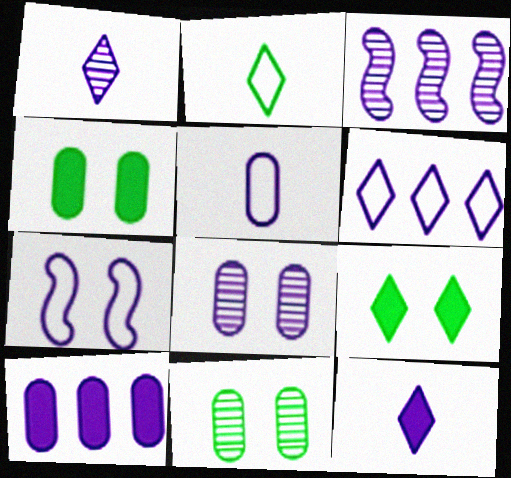[[1, 3, 8], 
[1, 7, 10], 
[3, 6, 10], 
[5, 6, 7], 
[5, 8, 10]]